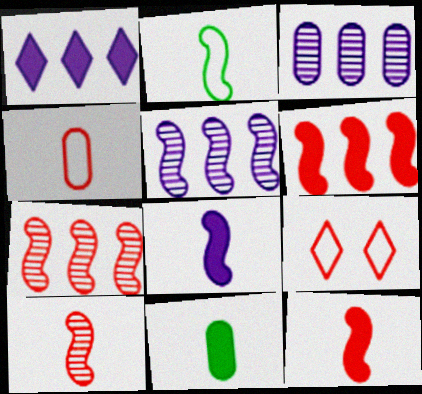[[2, 8, 10], 
[5, 9, 11]]